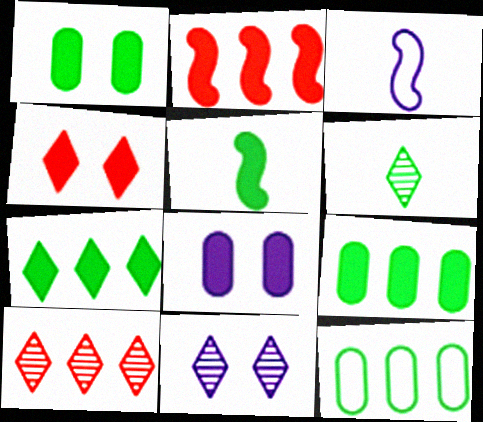[[1, 3, 10], 
[1, 5, 7], 
[6, 10, 11]]